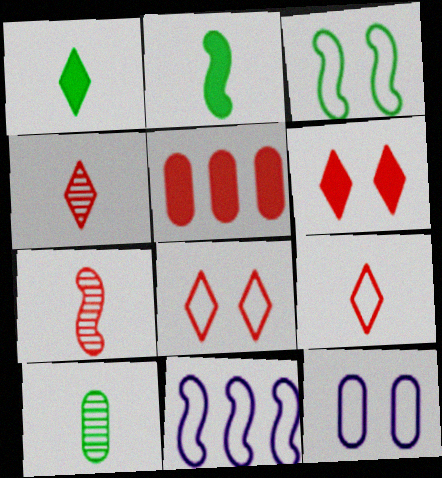[[3, 8, 12], 
[5, 7, 8], 
[5, 10, 12], 
[6, 10, 11]]